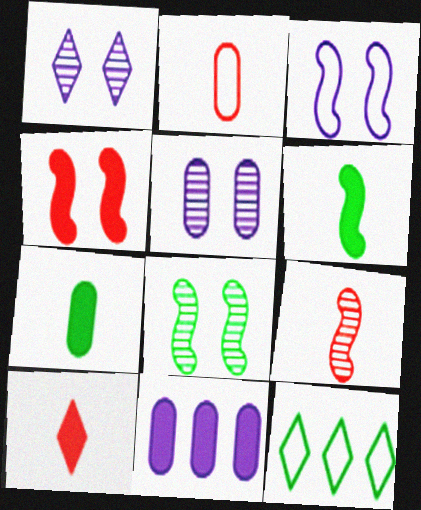[[1, 10, 12], 
[2, 3, 12], 
[2, 9, 10], 
[3, 4, 8], 
[7, 8, 12]]